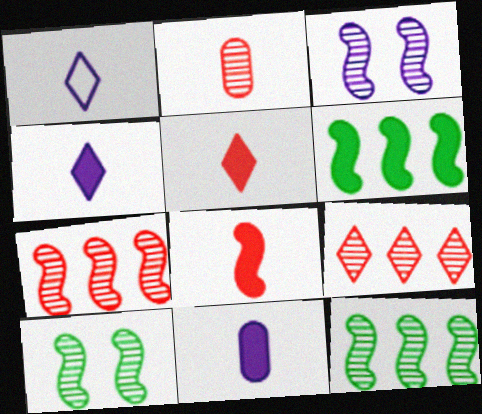[]